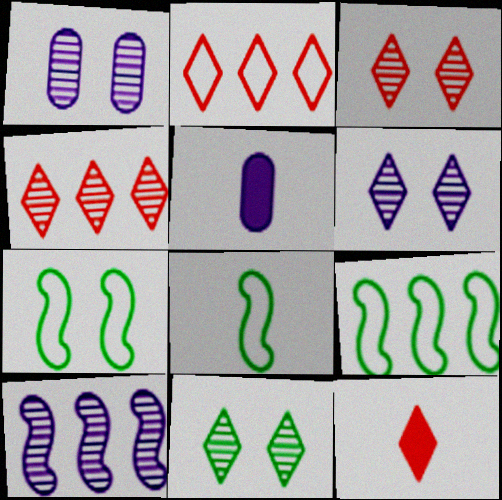[[1, 9, 12], 
[2, 3, 12], 
[3, 5, 9], 
[3, 6, 11], 
[4, 5, 7], 
[7, 8, 9]]